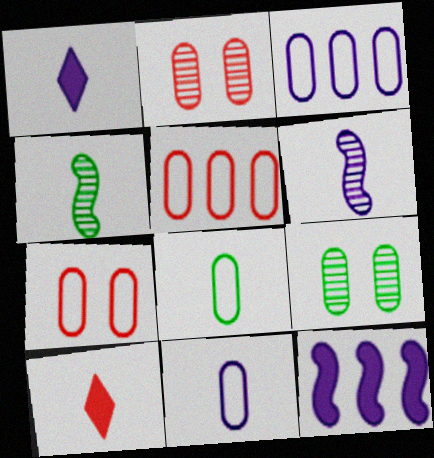[[1, 6, 11], 
[3, 7, 8], 
[4, 10, 11], 
[6, 8, 10]]